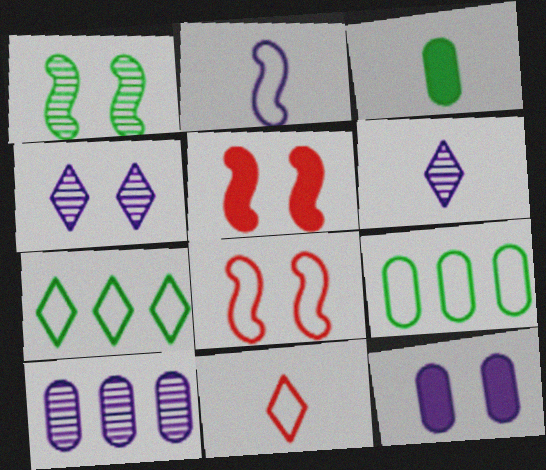[[1, 3, 7], 
[5, 6, 9]]